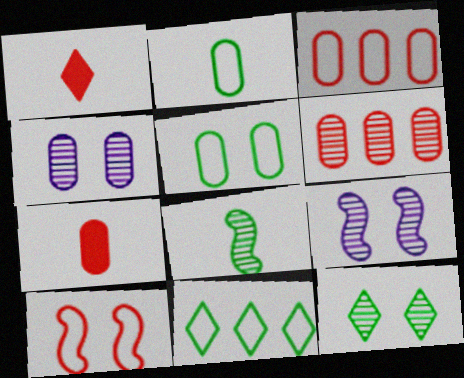[[1, 6, 10], 
[7, 9, 11]]